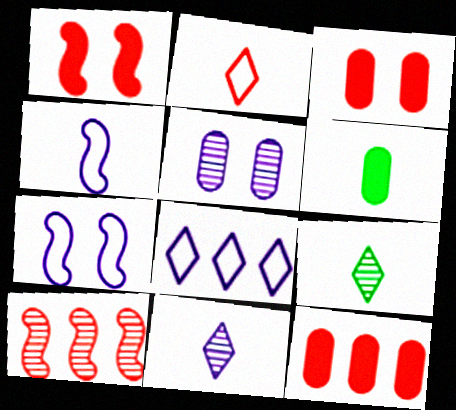[[2, 3, 10], 
[5, 9, 10], 
[7, 9, 12]]